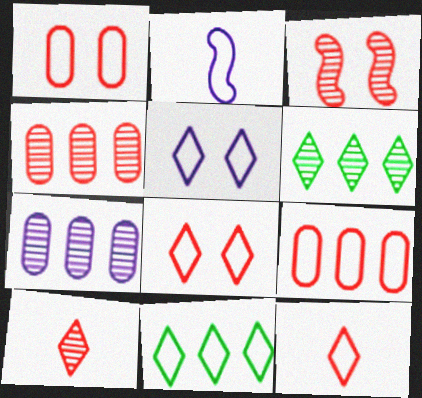[[1, 2, 11], 
[3, 4, 10], 
[5, 11, 12]]